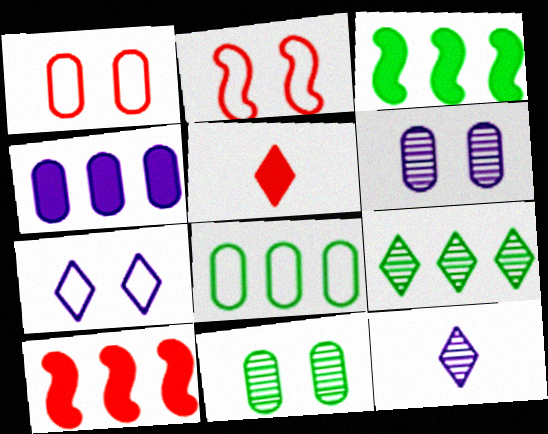[[1, 3, 12], 
[3, 8, 9], 
[5, 7, 9]]